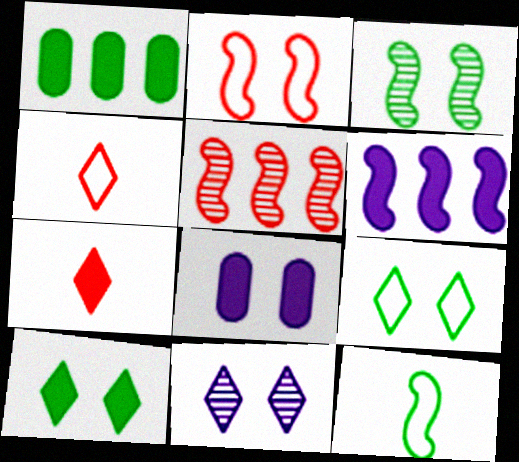[]